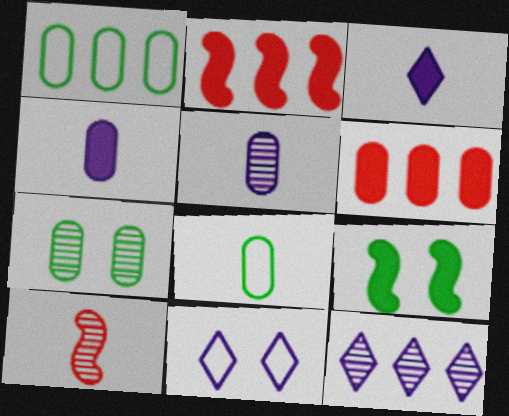[[1, 2, 12], 
[3, 6, 9], 
[3, 8, 10], 
[3, 11, 12], 
[7, 10, 12]]